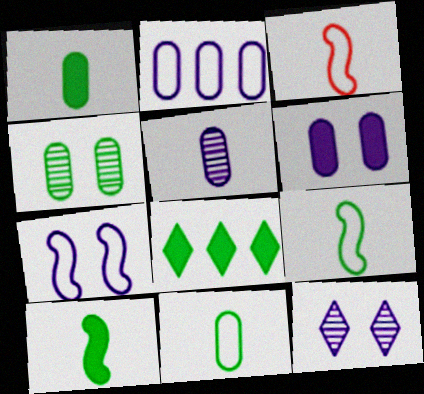[[2, 5, 6], 
[4, 8, 9], 
[6, 7, 12]]